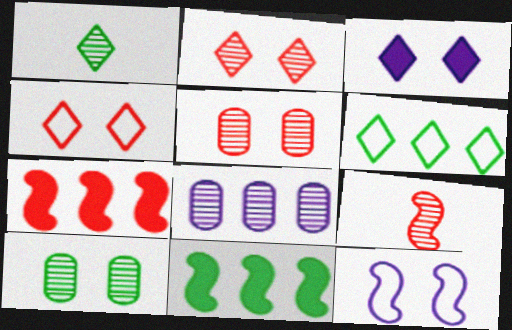[[6, 7, 8], 
[9, 11, 12]]